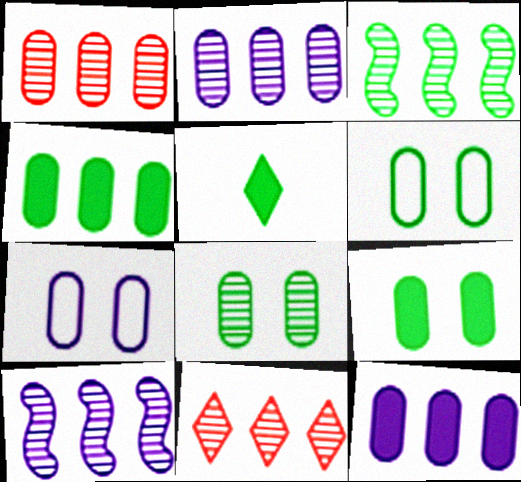[[2, 3, 11], 
[3, 5, 6], 
[6, 8, 9]]